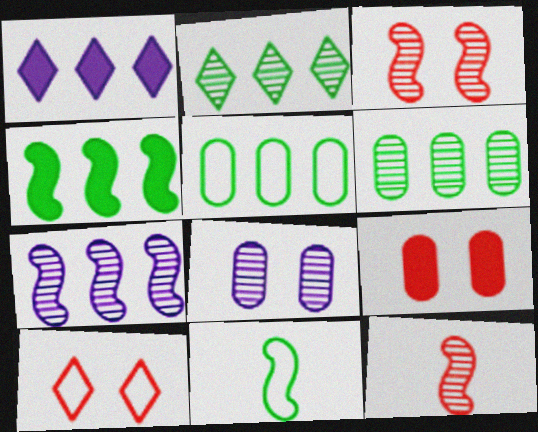[[2, 4, 5], 
[2, 8, 12], 
[3, 9, 10]]